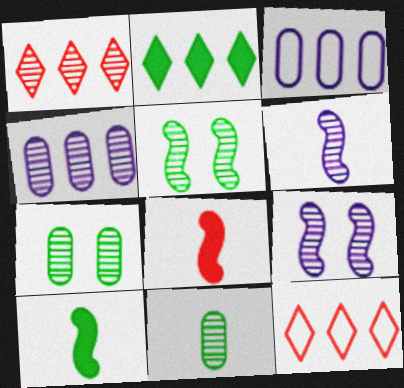[[1, 6, 7], 
[1, 9, 11]]